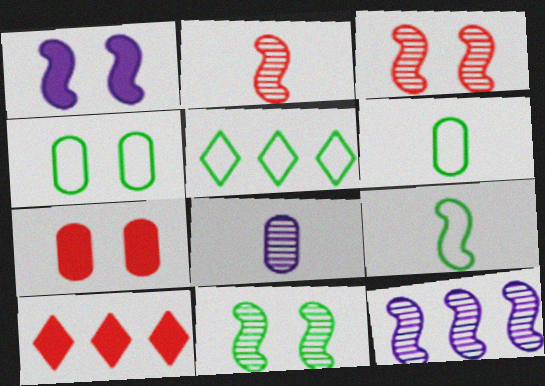[[2, 11, 12], 
[4, 5, 9]]